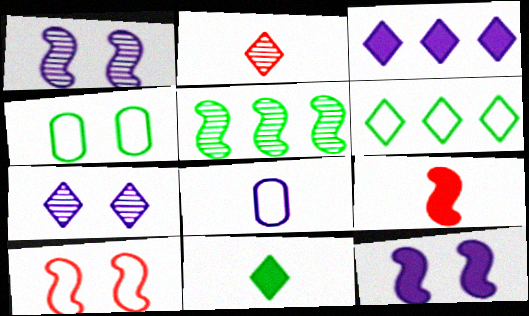[[1, 3, 8], 
[4, 5, 11], 
[6, 8, 10]]